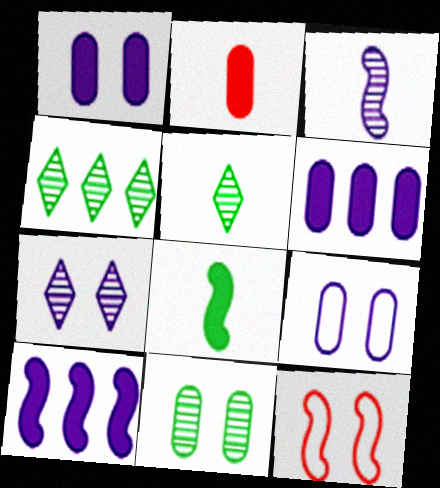[[5, 6, 12]]